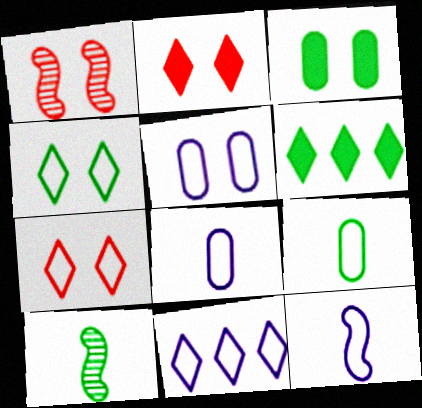[[1, 6, 8], 
[5, 11, 12]]